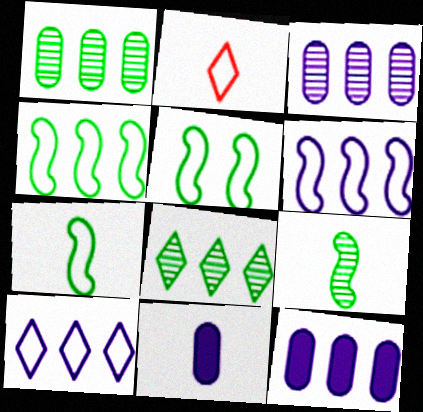[[2, 9, 11], 
[4, 5, 7]]